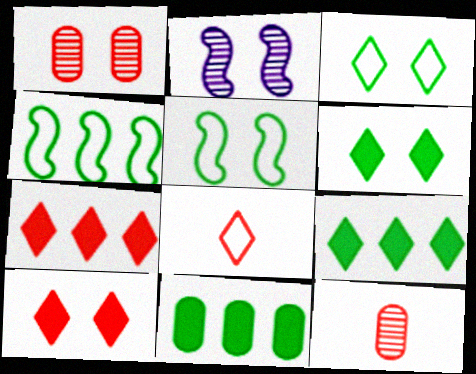[[2, 8, 11]]